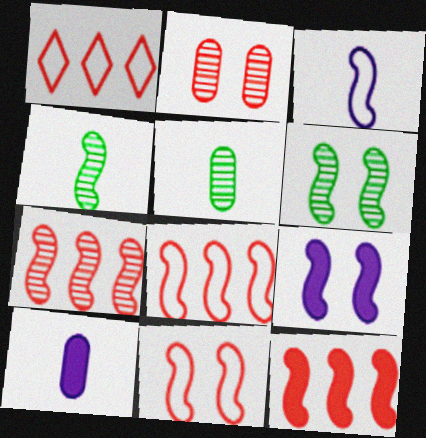[[1, 5, 9], 
[1, 6, 10], 
[3, 6, 12], 
[4, 8, 9], 
[6, 9, 11], 
[7, 8, 12]]